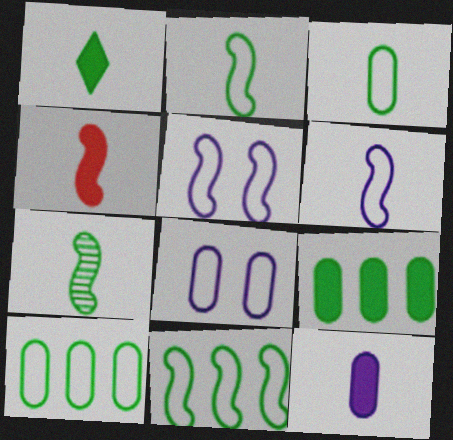[[1, 3, 7], 
[1, 4, 12], 
[4, 6, 7]]